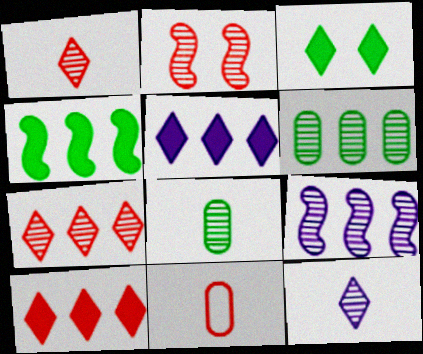[[2, 6, 12], 
[2, 10, 11], 
[3, 9, 11], 
[6, 7, 9]]